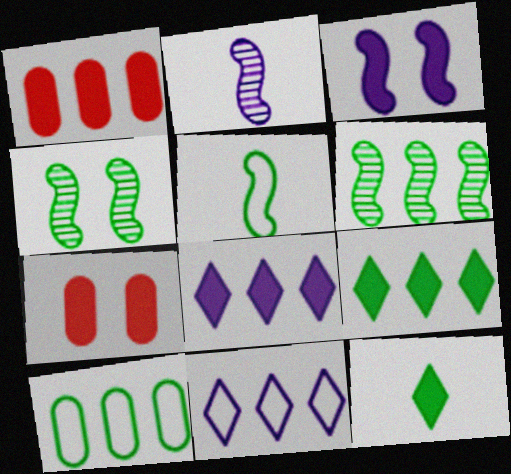[[1, 3, 12], 
[1, 6, 11], 
[4, 10, 12], 
[6, 9, 10]]